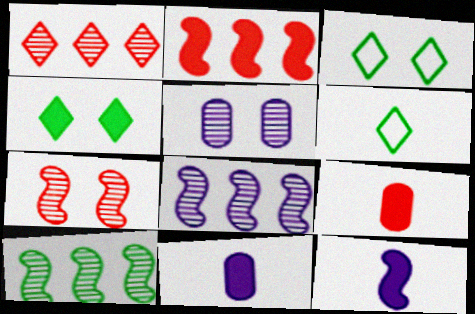[[2, 4, 11], 
[2, 5, 6], 
[3, 8, 9]]